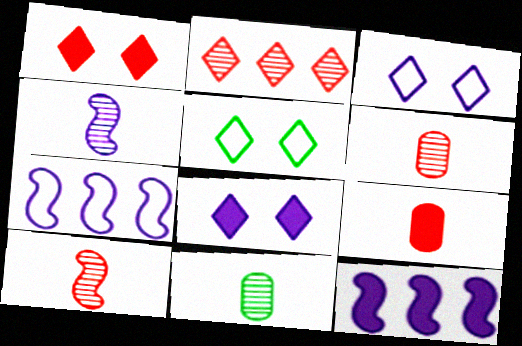[[1, 7, 11], 
[5, 6, 12]]